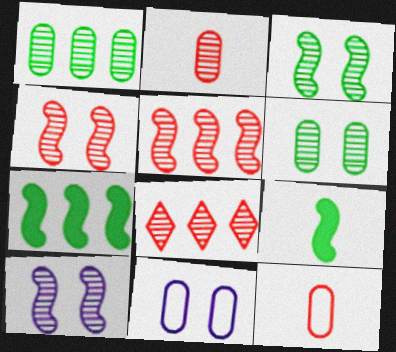[[2, 4, 8], 
[3, 4, 10], 
[8, 9, 11]]